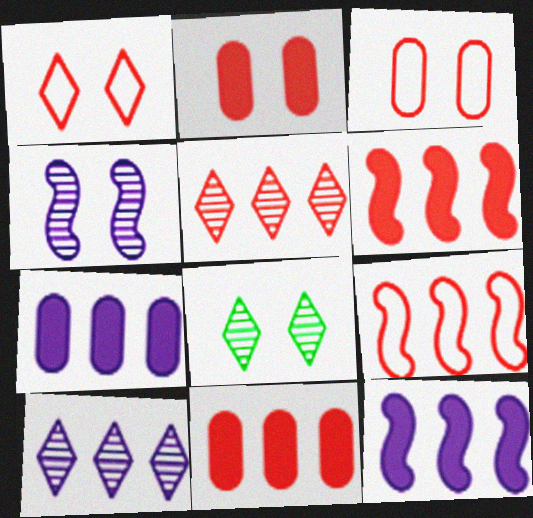[[5, 9, 11]]